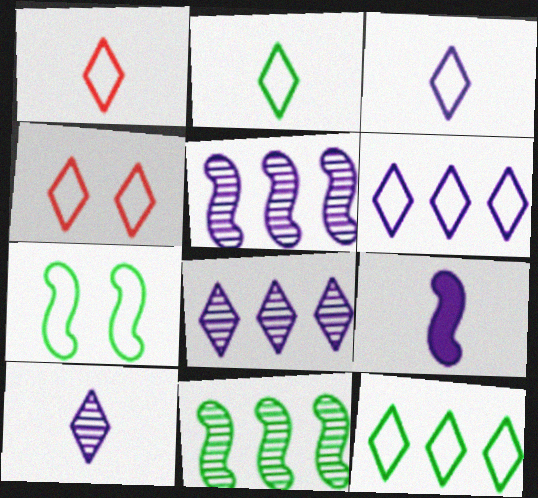[[1, 2, 3], 
[2, 4, 6], 
[3, 4, 12]]